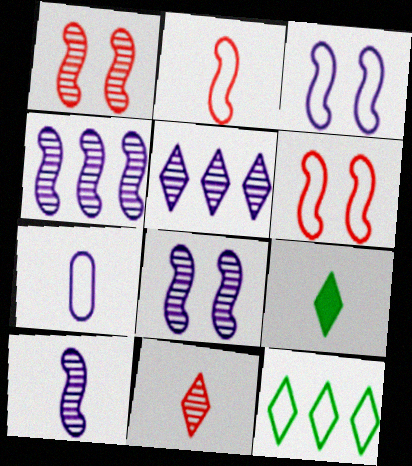[[4, 8, 10], 
[6, 7, 12]]